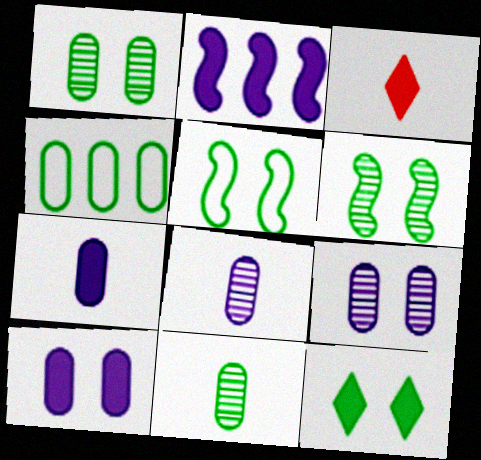[[1, 5, 12]]